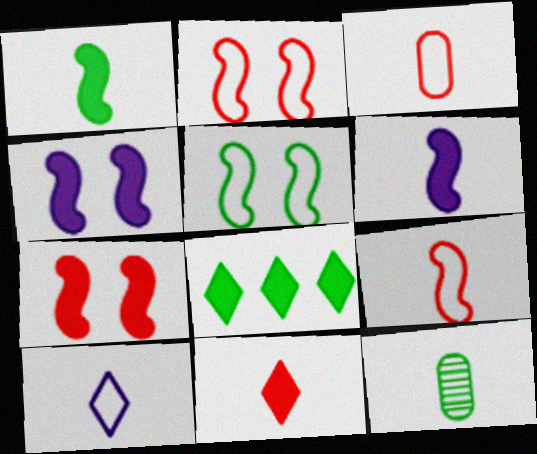[[5, 8, 12]]